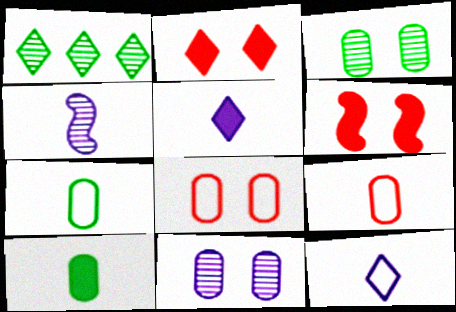[[1, 2, 12]]